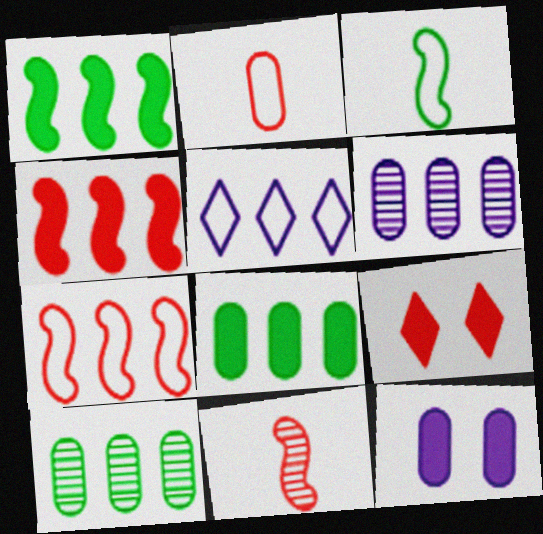[[2, 10, 12], 
[3, 6, 9], 
[4, 5, 10]]